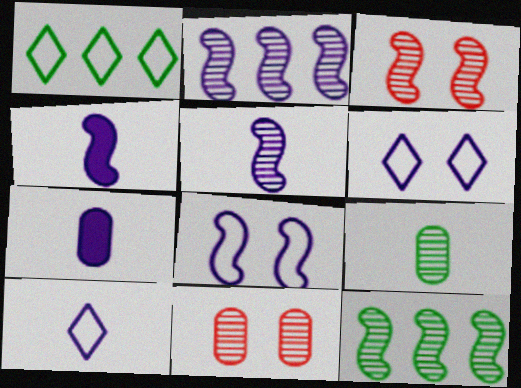[[1, 3, 7], 
[1, 4, 11], 
[2, 4, 8], 
[2, 6, 7], 
[3, 5, 12], 
[5, 7, 10]]